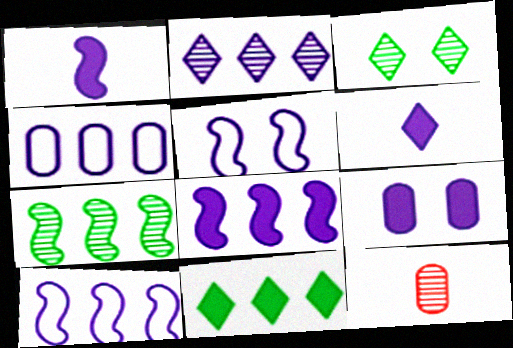[[2, 4, 8], 
[5, 11, 12], 
[6, 8, 9]]